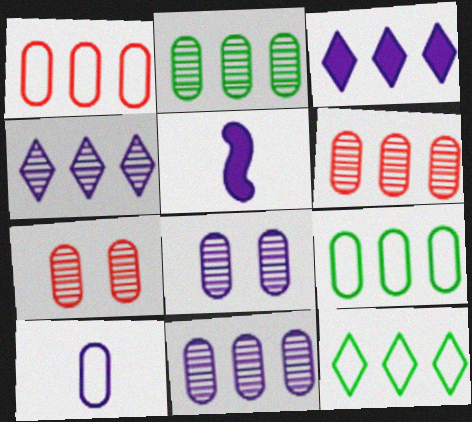[[2, 6, 11], 
[5, 7, 12]]